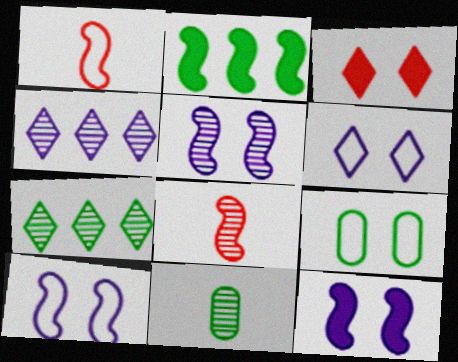[[1, 2, 5], 
[2, 8, 10], 
[3, 5, 9], 
[5, 10, 12]]